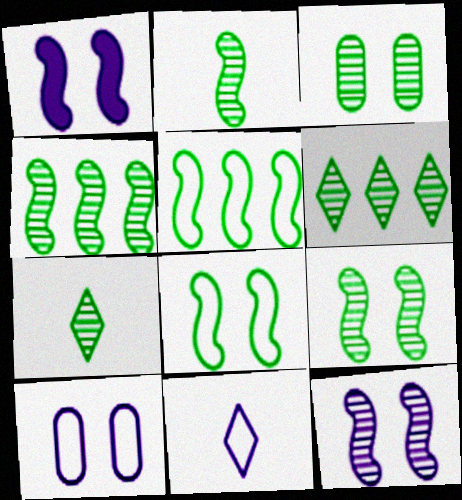[[2, 3, 6], 
[2, 4, 9], 
[3, 4, 7]]